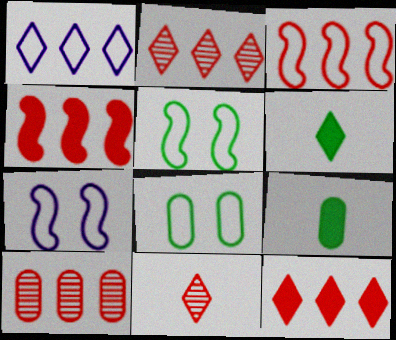[[2, 7, 9], 
[3, 10, 12], 
[6, 7, 10]]